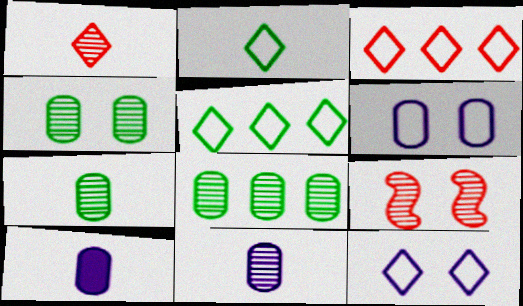[[2, 3, 12], 
[4, 7, 8], 
[5, 9, 10]]